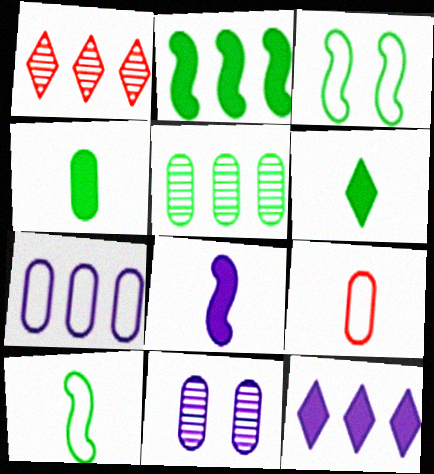[[1, 2, 7], 
[3, 5, 6]]